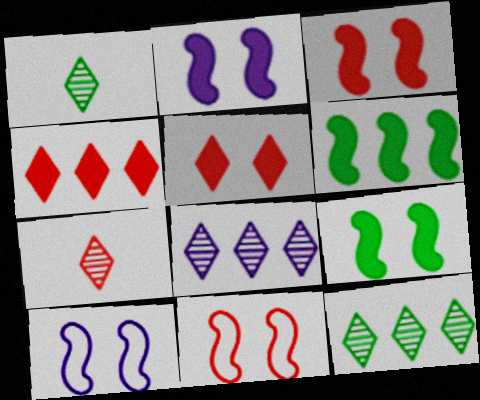[[2, 3, 9]]